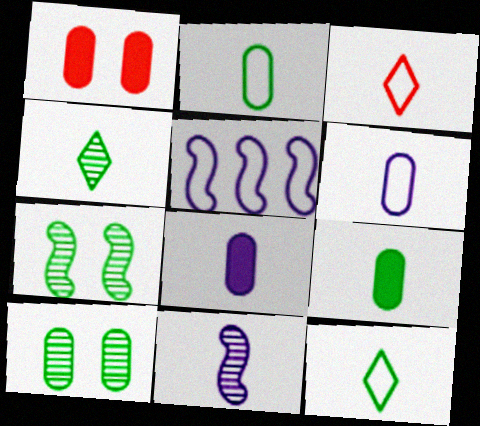[[1, 4, 5], 
[3, 9, 11]]